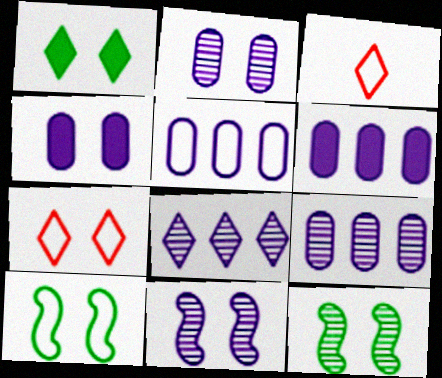[[1, 3, 8], 
[3, 5, 10], 
[3, 6, 12], 
[4, 7, 12], 
[5, 6, 9]]